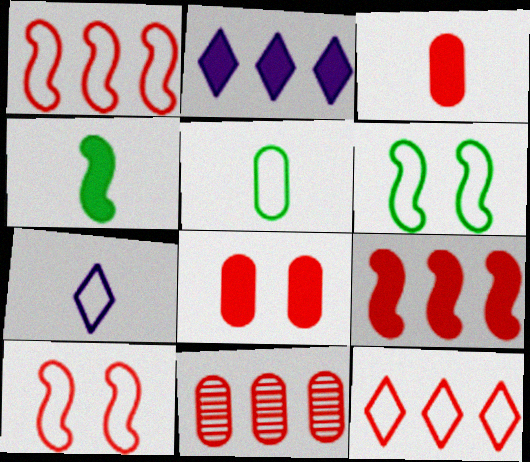[[2, 4, 8], 
[9, 11, 12]]